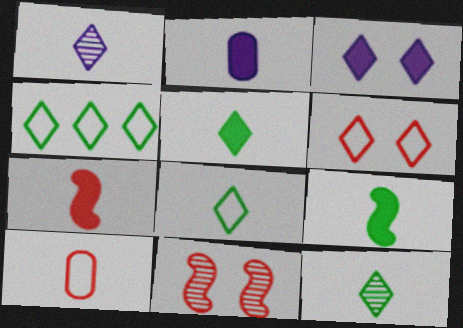[[1, 9, 10], 
[2, 4, 11], 
[2, 5, 7], 
[5, 8, 12]]